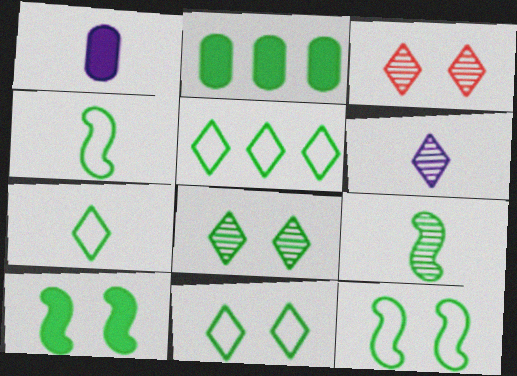[[2, 4, 8], 
[2, 9, 11], 
[5, 7, 11]]